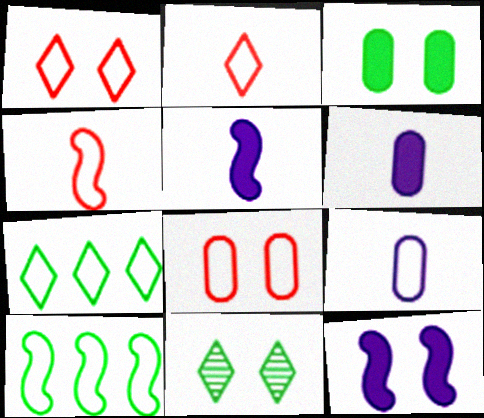[[1, 9, 10], 
[8, 11, 12]]